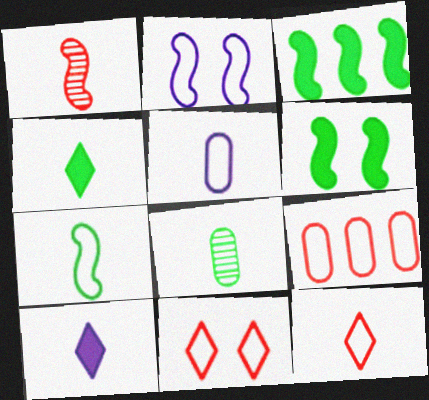[[1, 2, 3], 
[1, 4, 5], 
[4, 7, 8], 
[5, 7, 12]]